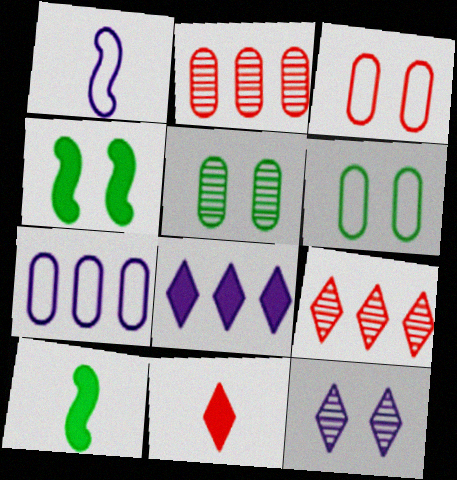[[3, 4, 12]]